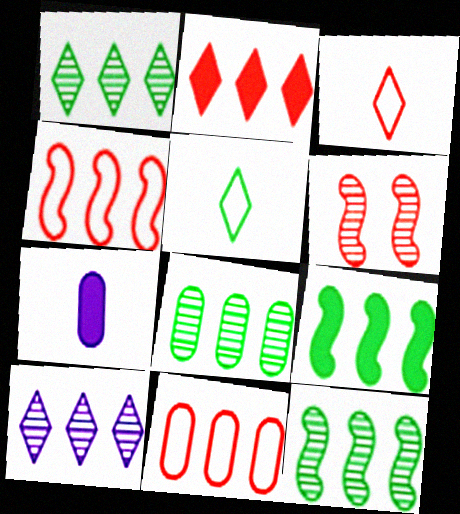[[1, 8, 12], 
[9, 10, 11]]